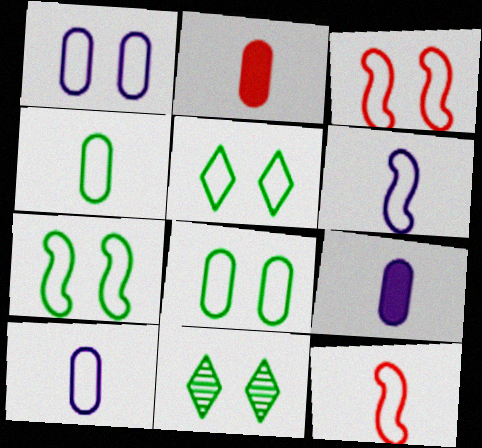[[1, 3, 5], 
[5, 7, 8]]